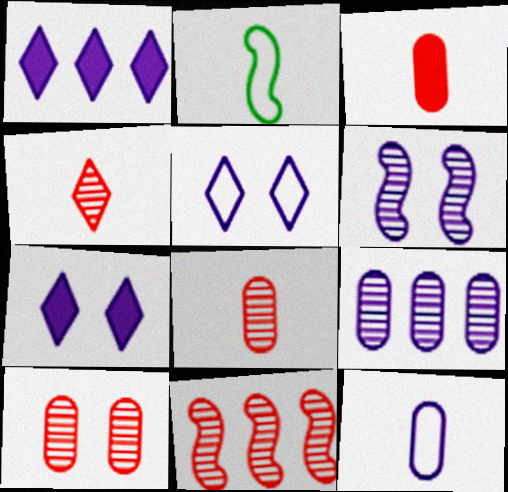[[1, 2, 10], 
[1, 6, 12], 
[4, 10, 11]]